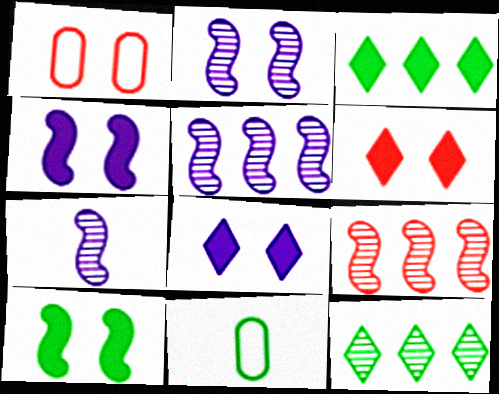[[1, 3, 7], 
[2, 5, 7], 
[5, 6, 11], 
[8, 9, 11], 
[10, 11, 12]]